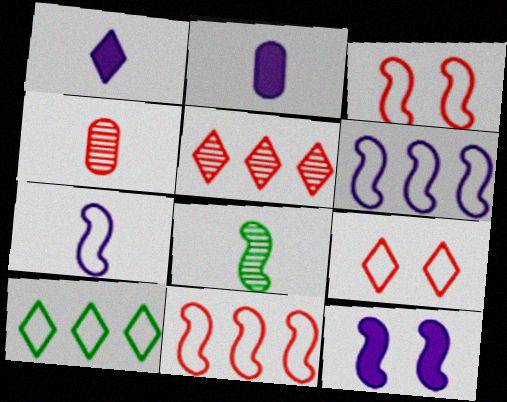[[4, 10, 12], 
[8, 11, 12]]